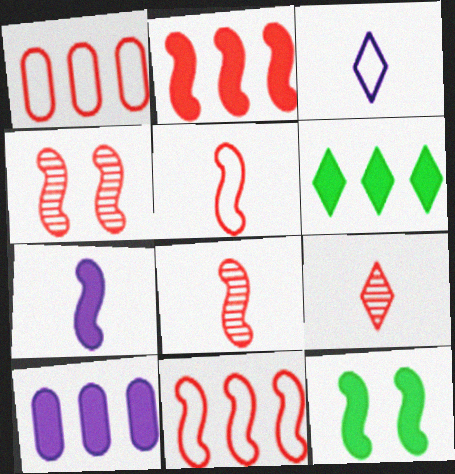[[2, 4, 5], 
[2, 6, 10], 
[2, 7, 12]]